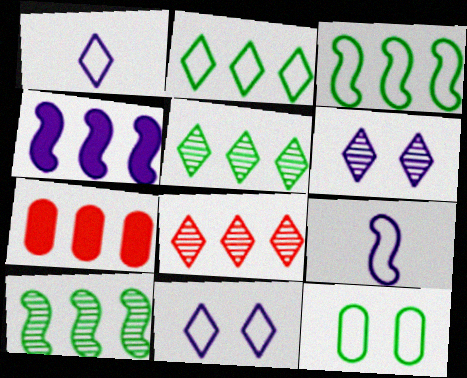[]